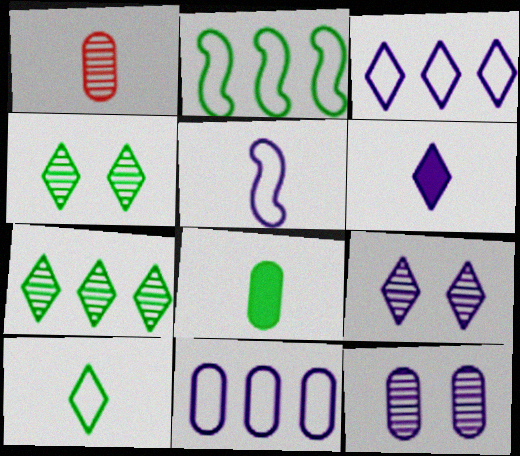[[2, 4, 8], 
[3, 6, 9]]